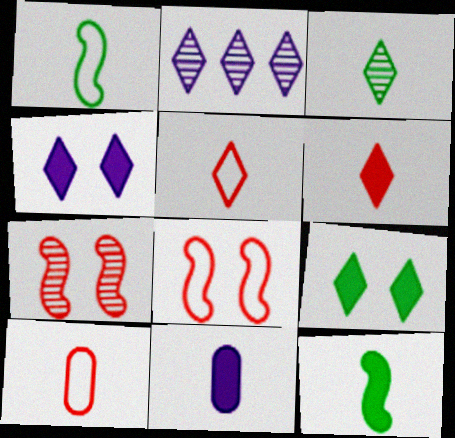[[2, 5, 9], 
[6, 11, 12]]